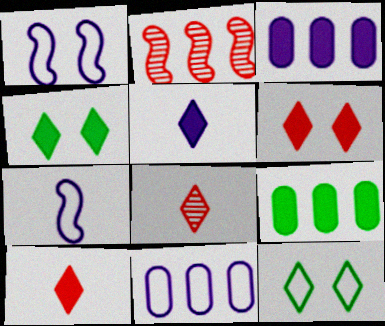[[1, 8, 9]]